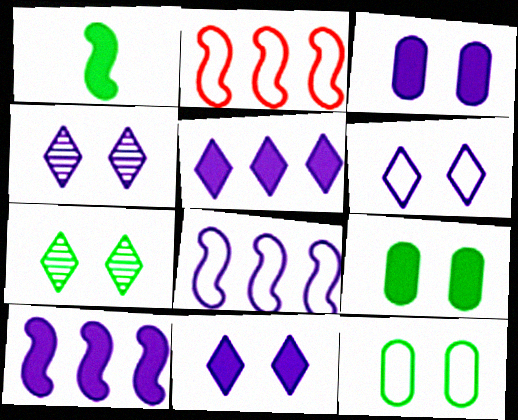[[4, 6, 11]]